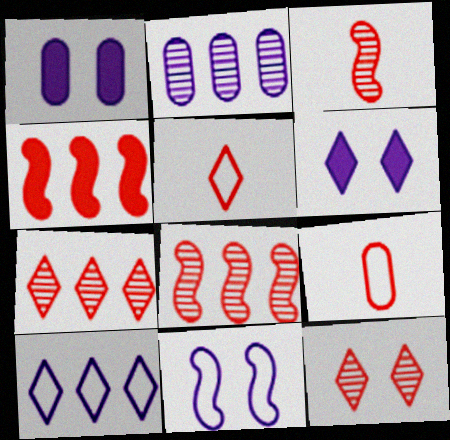[[4, 9, 12]]